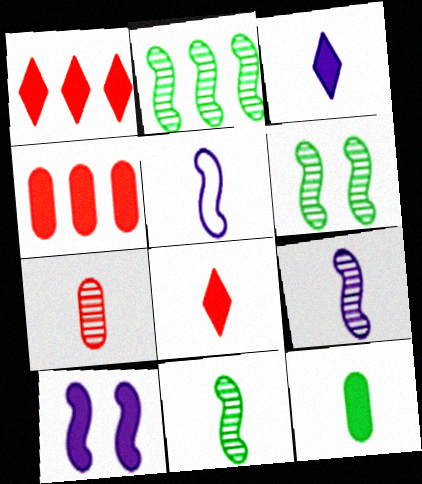[[1, 10, 12], 
[2, 6, 11]]